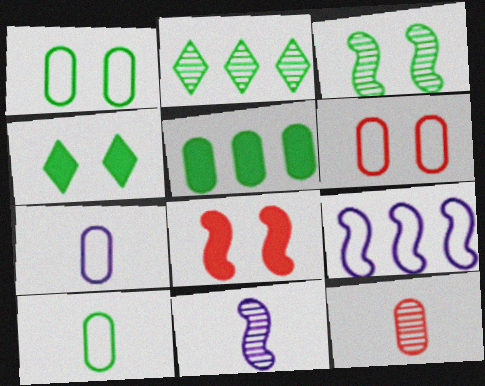[[1, 3, 4], 
[2, 7, 8], 
[4, 9, 12]]